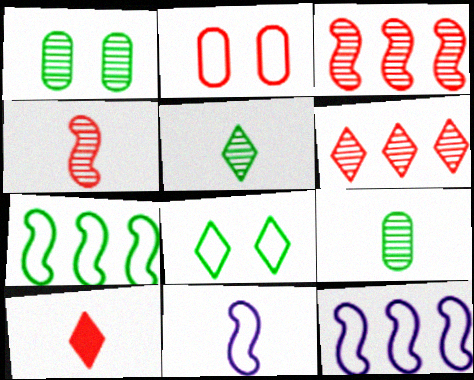[[1, 10, 12], 
[2, 3, 10], 
[9, 10, 11]]